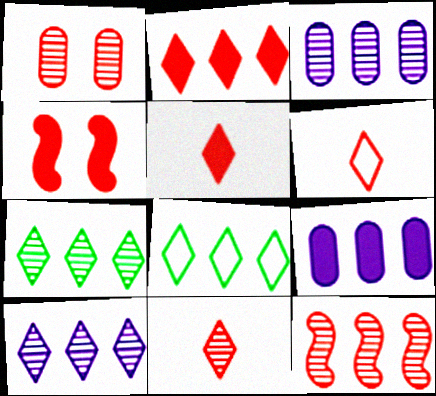[[1, 11, 12], 
[2, 8, 10], 
[3, 7, 12], 
[5, 6, 11], 
[8, 9, 12]]